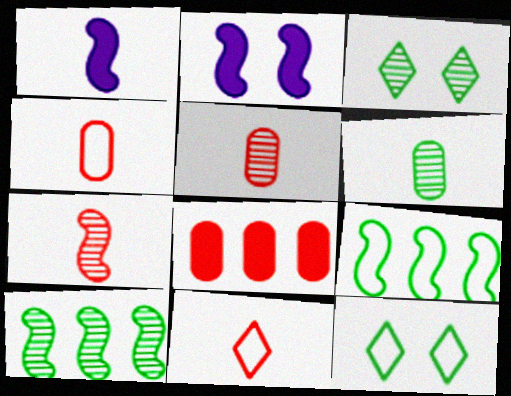[[1, 6, 11], 
[2, 7, 9], 
[3, 6, 10]]